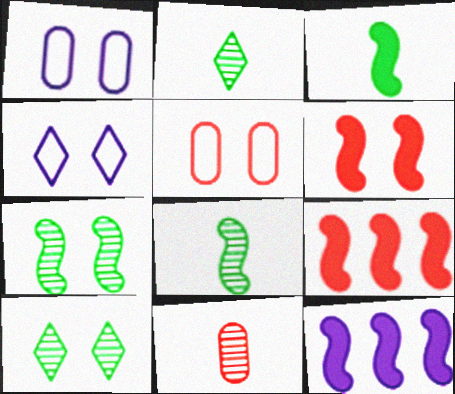[[1, 2, 9], 
[1, 6, 10], 
[2, 5, 12], 
[3, 6, 12]]